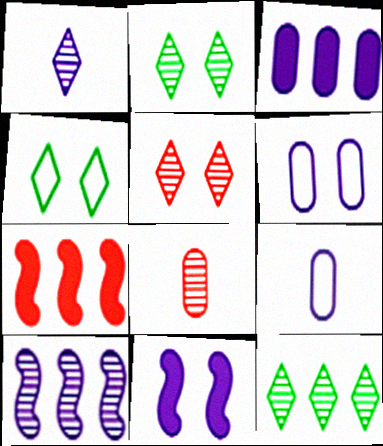[[1, 5, 12], 
[2, 7, 9], 
[2, 8, 10]]